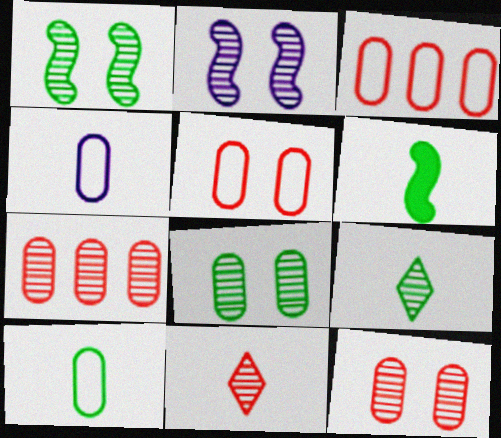[[2, 7, 9], 
[4, 6, 11], 
[6, 9, 10]]